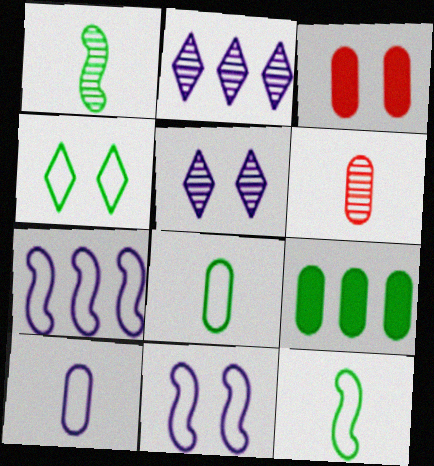[[1, 4, 9], 
[2, 3, 12]]